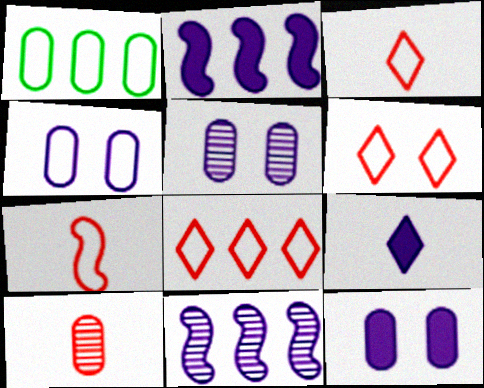[[1, 10, 12], 
[2, 9, 12], 
[3, 6, 8], 
[4, 5, 12], 
[4, 9, 11]]